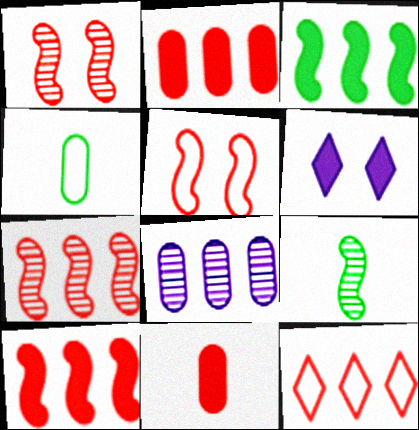[[1, 11, 12], 
[2, 7, 12], 
[3, 6, 11], 
[3, 8, 12], 
[4, 6, 7]]